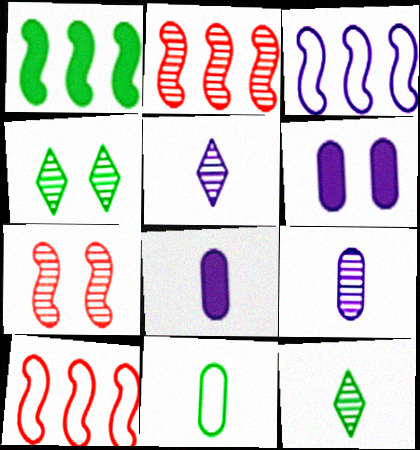[[1, 2, 3], 
[1, 4, 11], 
[2, 4, 9], 
[3, 5, 6], 
[4, 8, 10], 
[6, 10, 12]]